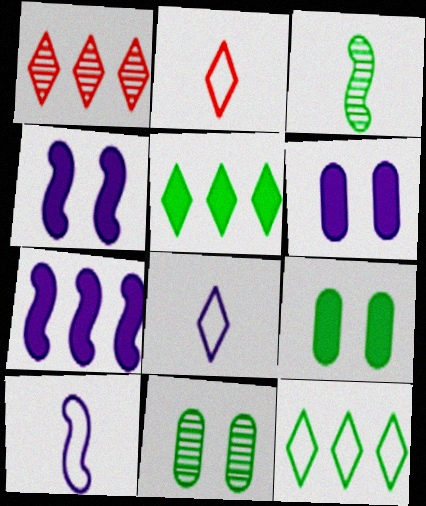[[1, 9, 10], 
[2, 7, 11], 
[3, 9, 12]]